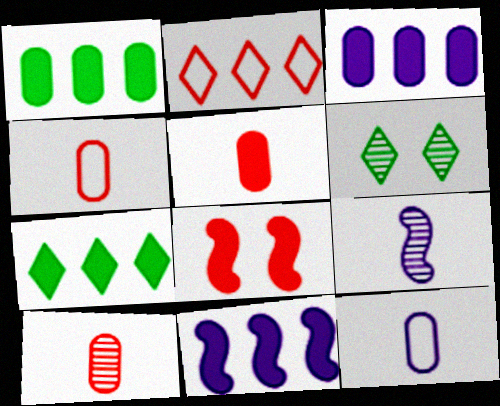[[2, 8, 10], 
[4, 5, 10], 
[4, 6, 11]]